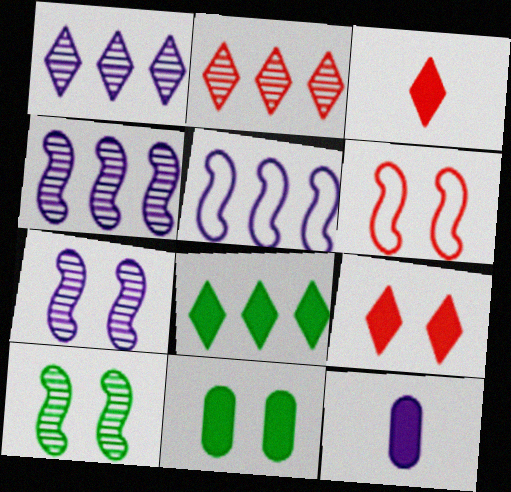[]